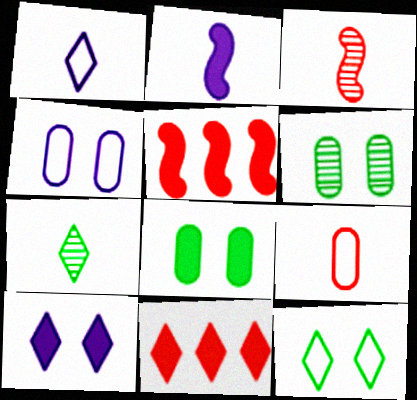[[1, 5, 6], 
[2, 7, 9], 
[2, 8, 11], 
[4, 5, 7]]